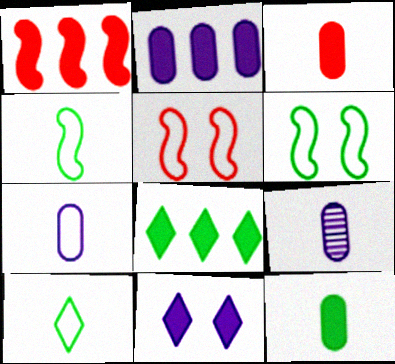[[1, 2, 8], 
[1, 11, 12], 
[5, 8, 9]]